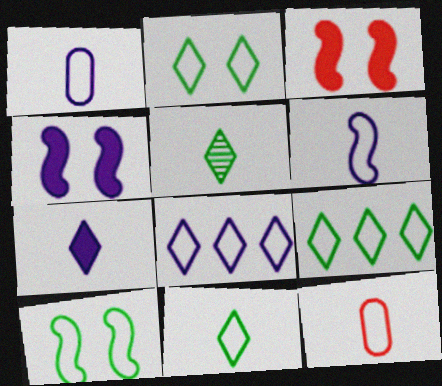[[2, 9, 11], 
[6, 11, 12], 
[8, 10, 12]]